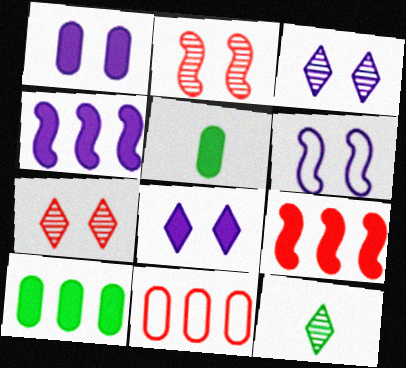[[1, 3, 6], 
[5, 8, 9]]